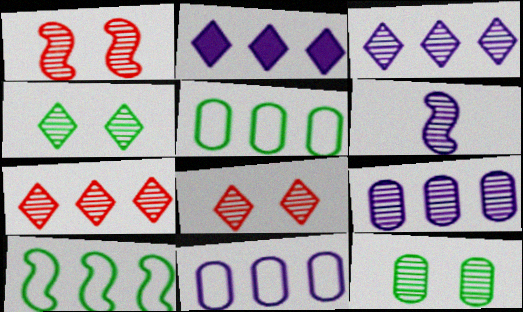[[6, 7, 12]]